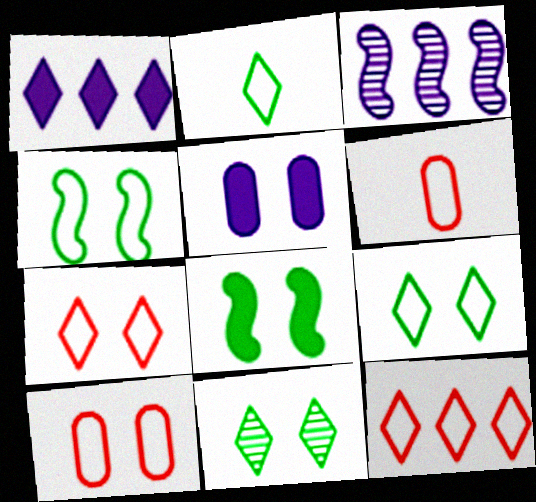[]